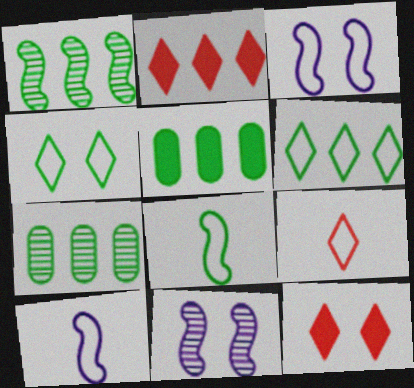[[1, 5, 6], 
[5, 9, 11], 
[7, 10, 12]]